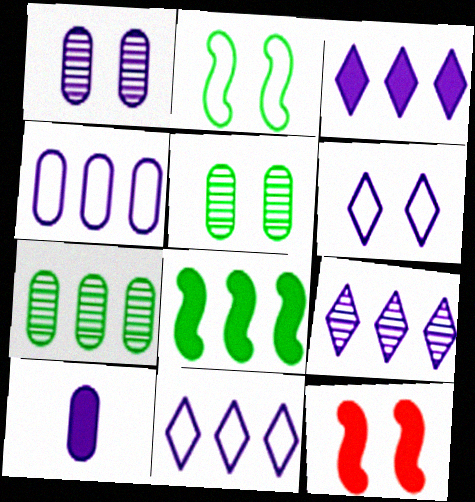[[1, 4, 10], 
[3, 9, 11], 
[5, 6, 12]]